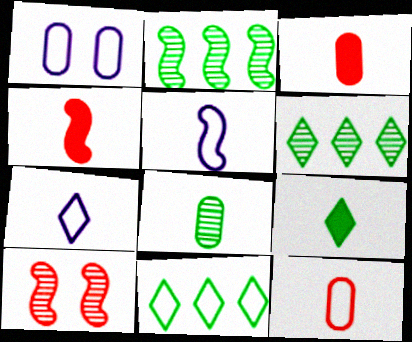[[1, 4, 6], 
[4, 7, 8]]